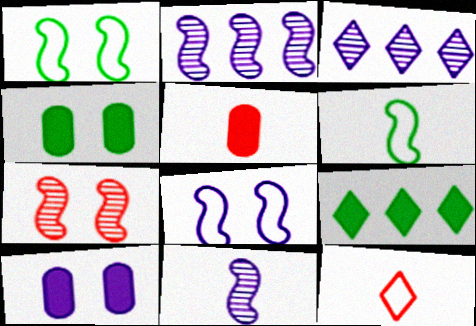[[1, 3, 5], 
[2, 4, 12]]